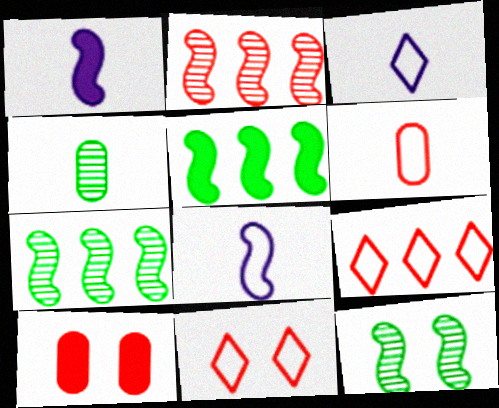[[3, 7, 10]]